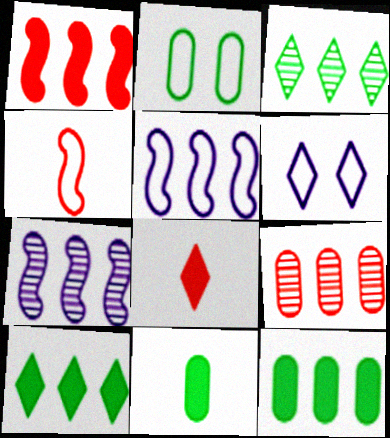[[2, 7, 8], 
[3, 6, 8], 
[3, 7, 9], 
[5, 9, 10]]